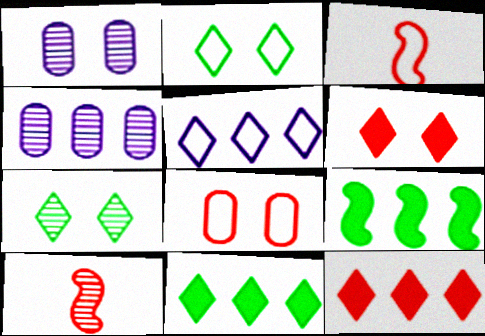[[1, 3, 11], 
[4, 7, 10], 
[8, 10, 12]]